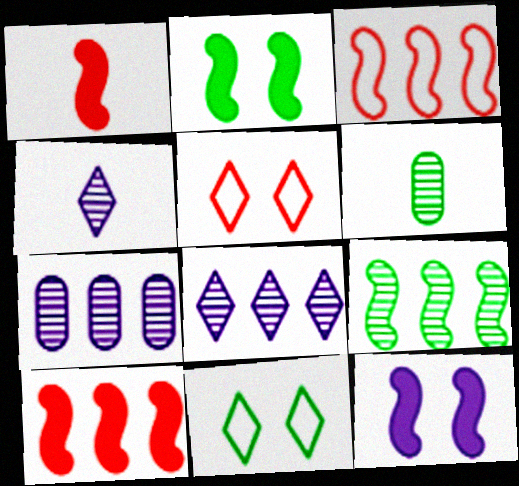[[1, 7, 11]]